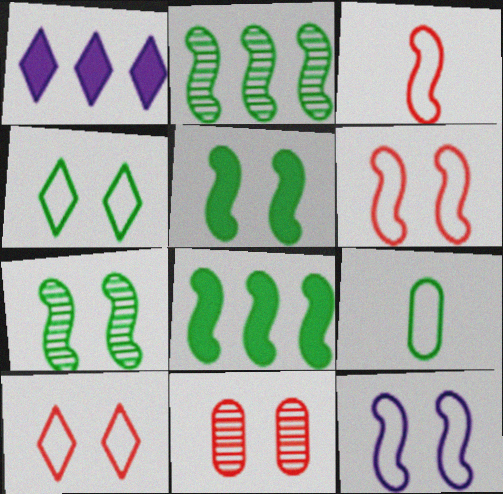[]